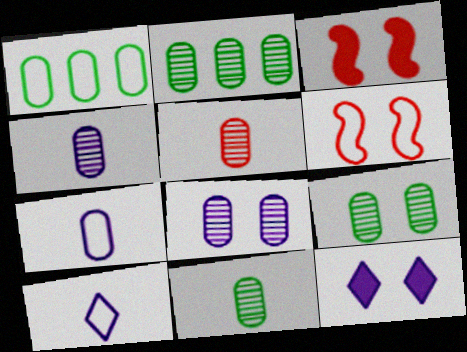[[1, 6, 10], 
[2, 3, 10], 
[2, 5, 8], 
[2, 9, 11], 
[4, 5, 11], 
[6, 9, 12]]